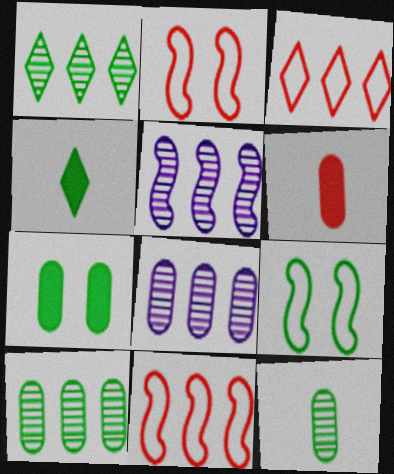[[2, 4, 8], 
[4, 9, 10]]